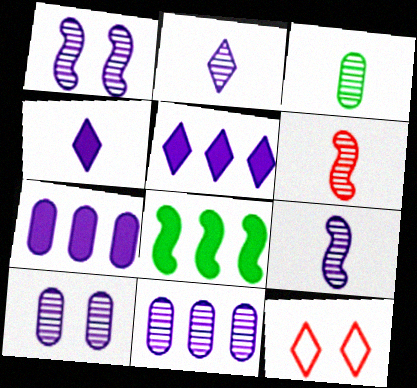[[1, 2, 11], 
[2, 3, 6]]